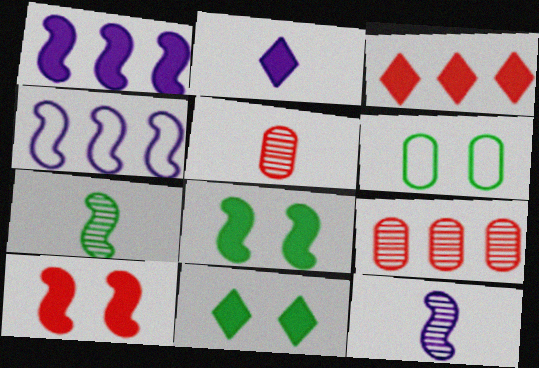[[2, 3, 11], 
[3, 6, 12], 
[4, 5, 11], 
[4, 7, 10]]